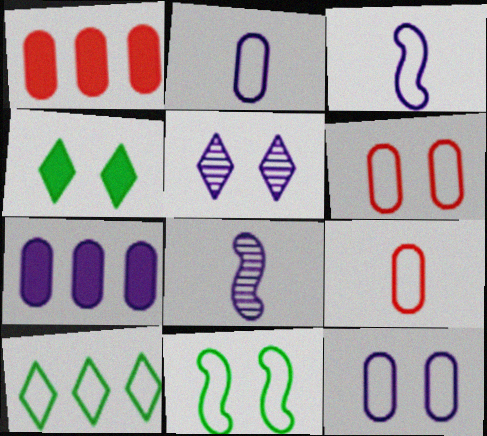[[3, 5, 7], 
[3, 6, 10]]